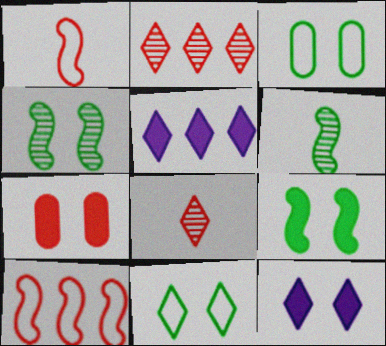[[1, 2, 7], 
[5, 8, 11], 
[7, 8, 10], 
[7, 9, 12]]